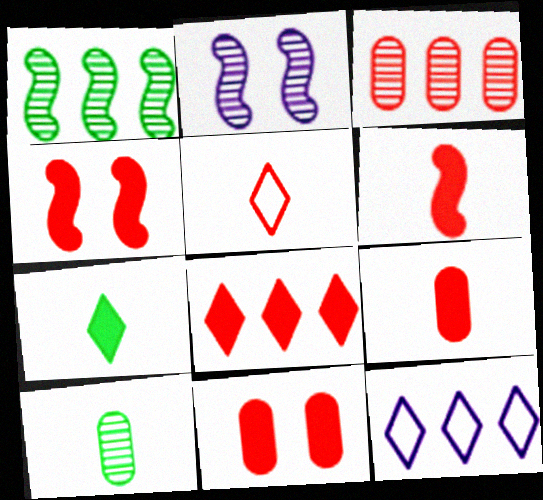[[3, 4, 5], 
[4, 8, 9], 
[4, 10, 12], 
[6, 8, 11]]